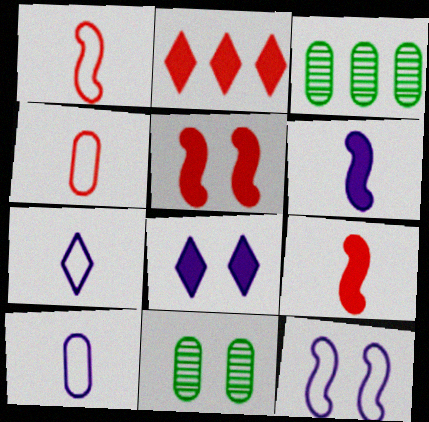[[1, 3, 8], 
[3, 5, 7]]